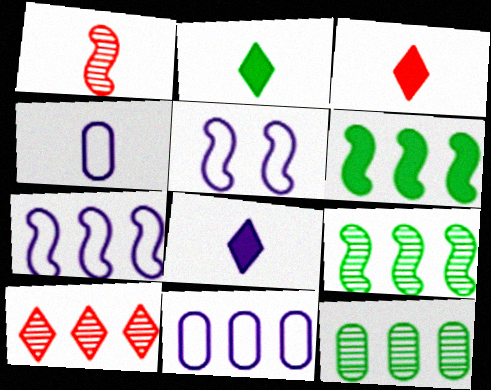[[1, 2, 4], 
[1, 5, 6], 
[2, 3, 8], 
[3, 5, 12], 
[6, 10, 11]]